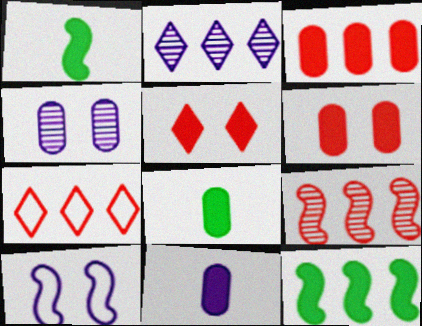[[1, 4, 7], 
[1, 9, 10], 
[2, 10, 11], 
[3, 7, 9], 
[5, 11, 12]]